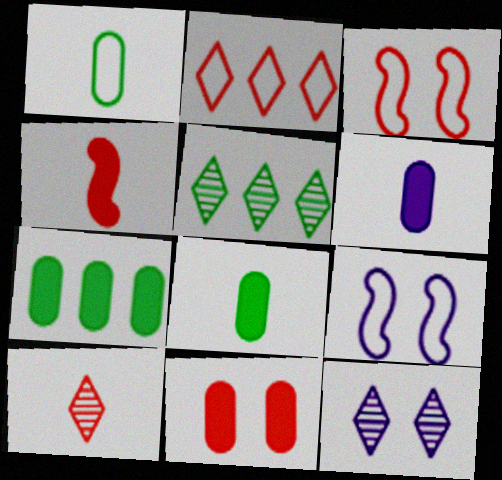[[1, 2, 9], 
[3, 5, 6], 
[5, 10, 12], 
[6, 7, 11], 
[7, 9, 10]]